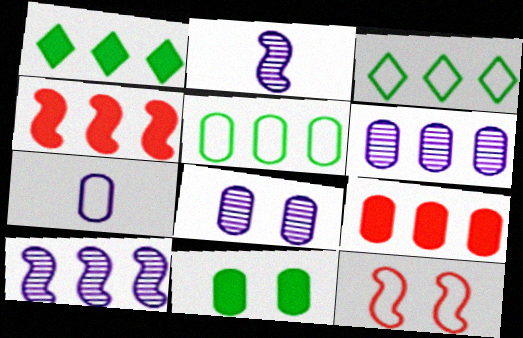[[3, 4, 6], 
[3, 7, 12], 
[3, 9, 10], 
[5, 6, 9]]